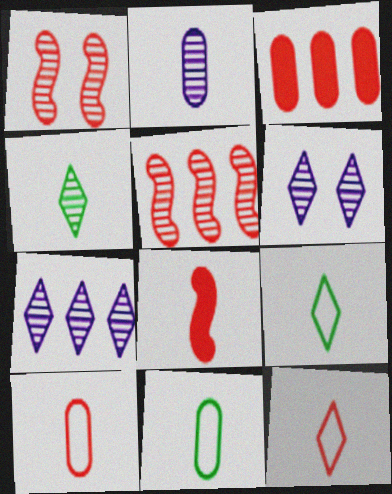[[1, 3, 12], 
[2, 8, 9]]